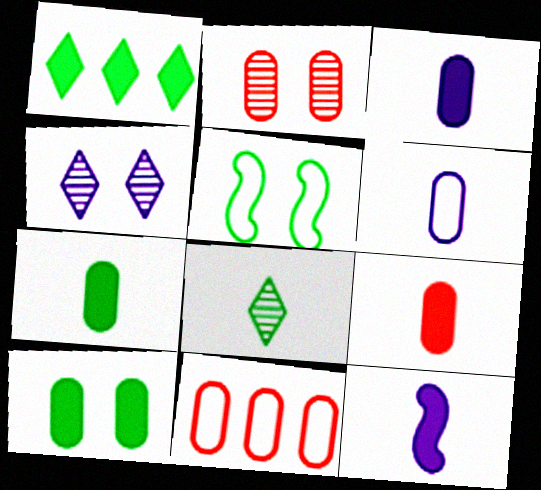[[2, 9, 11], 
[3, 7, 9]]